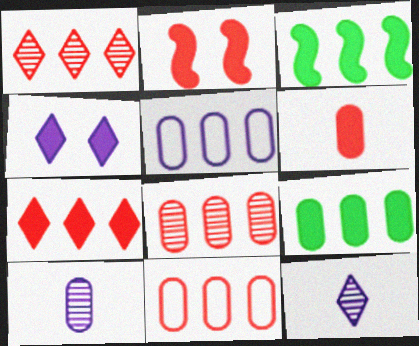[[1, 3, 5], 
[2, 6, 7], 
[3, 4, 6], 
[5, 8, 9]]